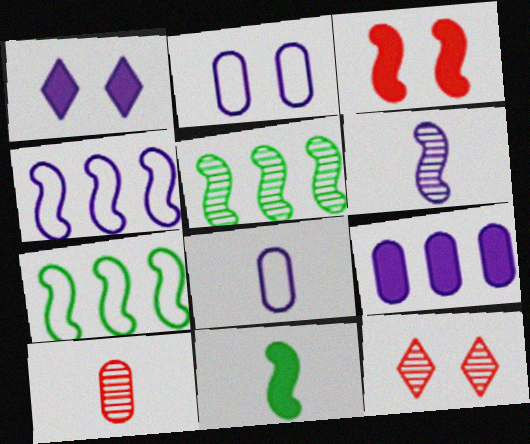[[1, 7, 10], 
[3, 6, 7]]